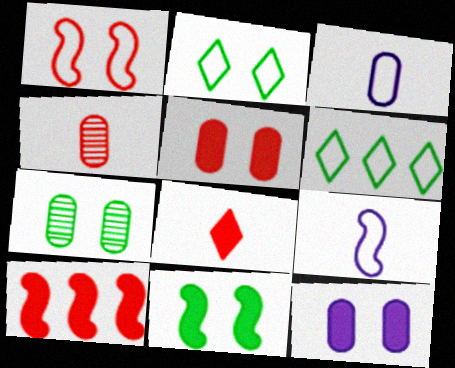[[1, 3, 6], 
[2, 7, 11], 
[5, 8, 10]]